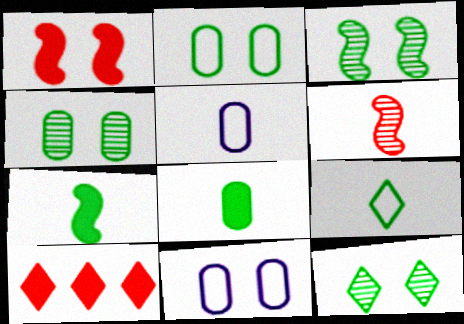[[1, 11, 12], 
[3, 4, 12], 
[3, 5, 10]]